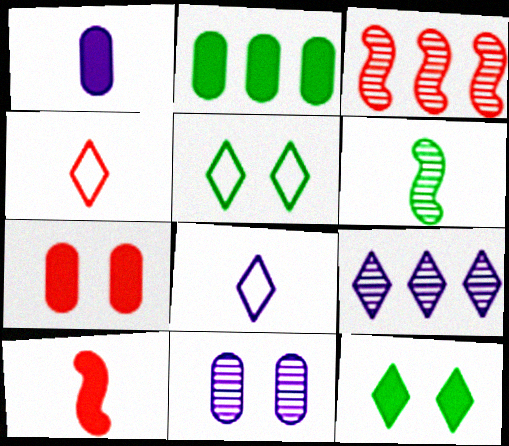[[1, 2, 7], 
[1, 3, 5], 
[1, 4, 6], 
[2, 5, 6], 
[3, 4, 7], 
[4, 9, 12]]